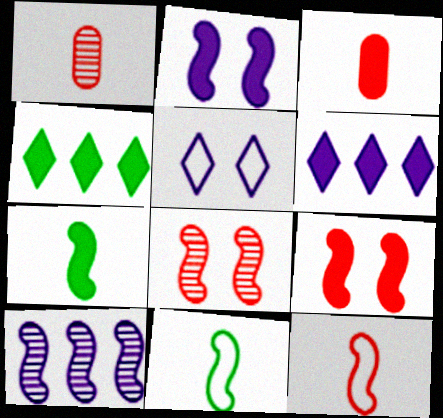[[2, 3, 4], 
[9, 10, 11]]